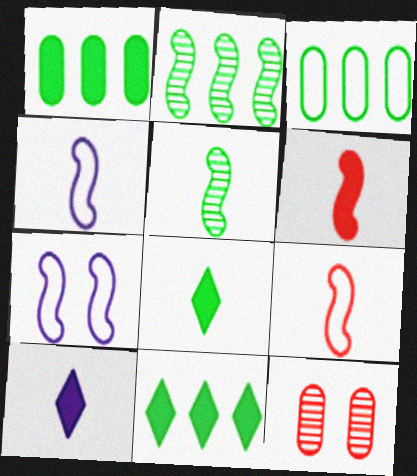[[2, 3, 11], 
[2, 6, 7], 
[4, 5, 6], 
[4, 11, 12]]